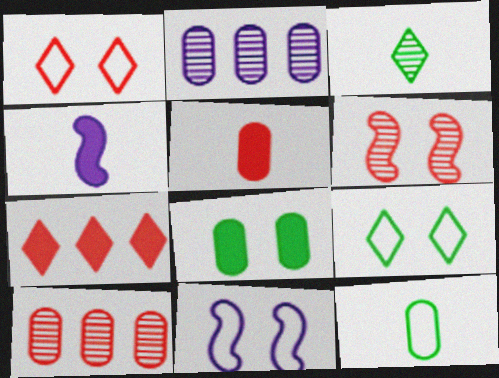[[2, 3, 6], 
[4, 7, 8], 
[4, 9, 10]]